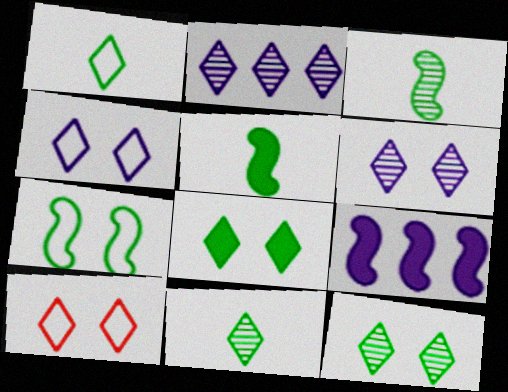[[6, 8, 10]]